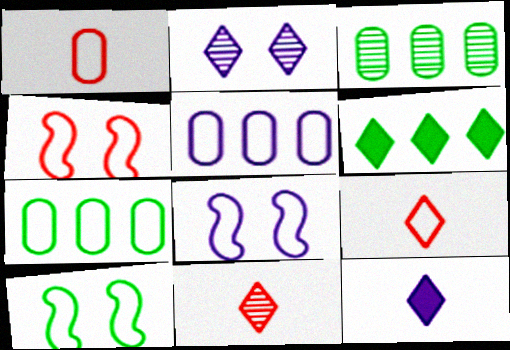[[2, 6, 9], 
[3, 4, 12], 
[4, 8, 10], 
[5, 9, 10], 
[7, 8, 9]]